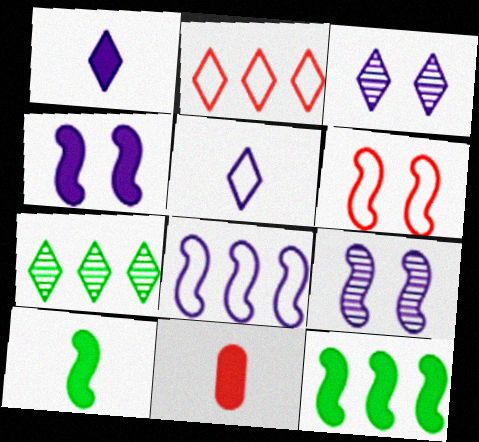[[1, 10, 11]]